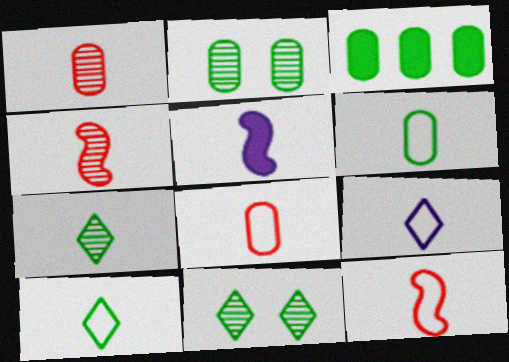[[1, 5, 10], 
[2, 3, 6], 
[5, 7, 8], 
[6, 9, 12]]